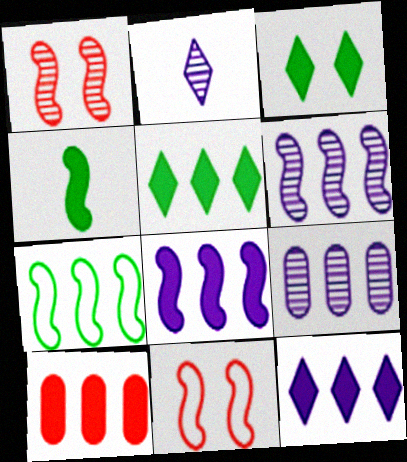[[4, 6, 11], 
[5, 8, 10]]